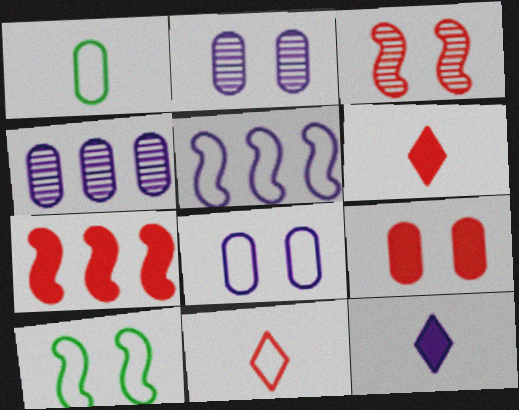[[1, 4, 9], 
[2, 5, 12], 
[4, 6, 10], 
[6, 7, 9]]